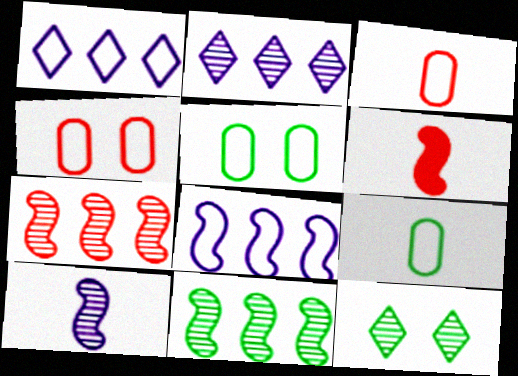[[2, 5, 6]]